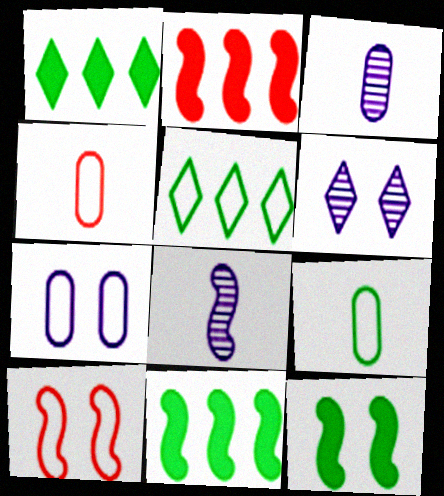[[1, 3, 10], 
[2, 6, 9], 
[4, 6, 11], 
[8, 10, 11]]